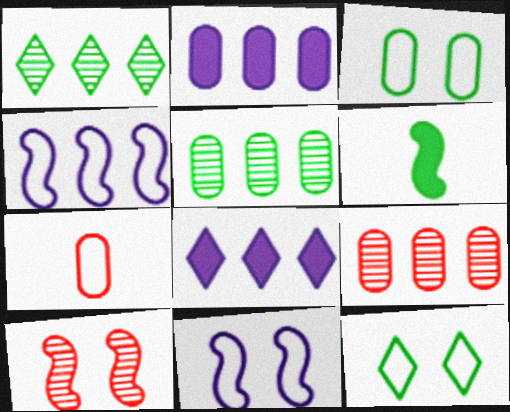[[1, 3, 6], 
[4, 6, 10], 
[4, 7, 12], 
[5, 6, 12]]